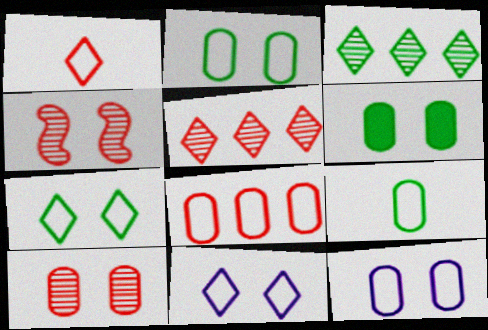[[4, 6, 11], 
[6, 10, 12], 
[8, 9, 12]]